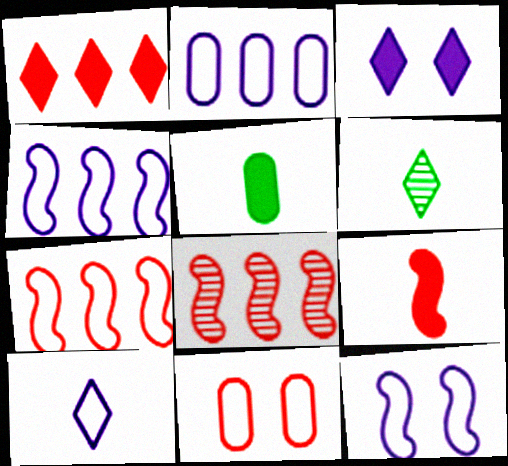[[2, 10, 12]]